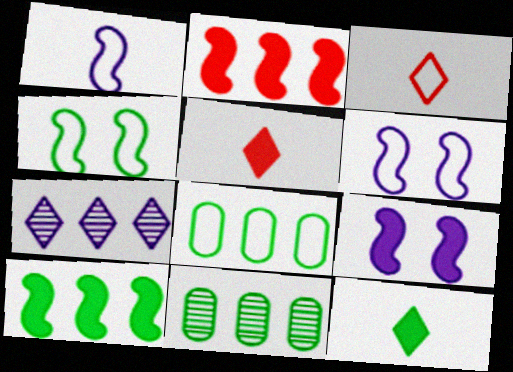[[2, 7, 8], 
[3, 6, 8], 
[3, 9, 11], 
[4, 11, 12], 
[5, 6, 11]]